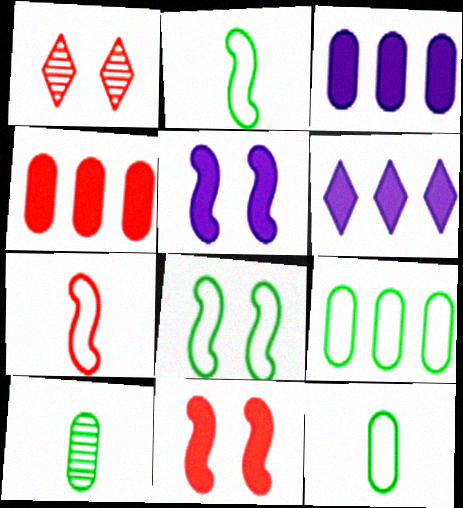[[1, 2, 3], 
[1, 4, 7]]